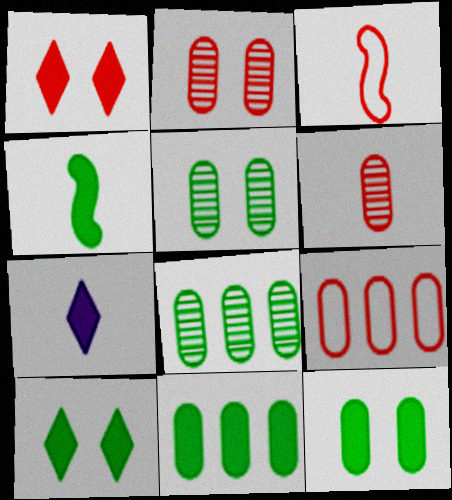[[4, 10, 11]]